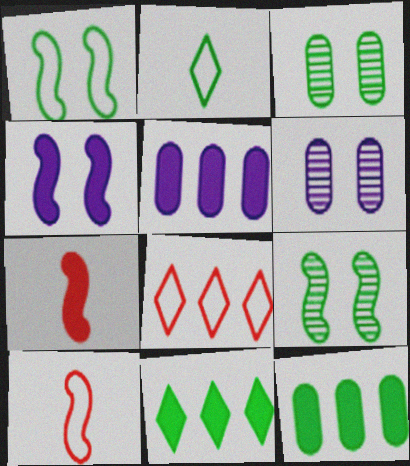[[2, 9, 12], 
[6, 10, 11]]